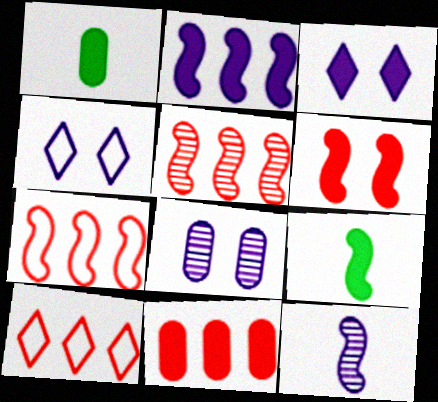[[1, 4, 5], 
[2, 6, 9], 
[3, 9, 11], 
[5, 10, 11], 
[8, 9, 10]]